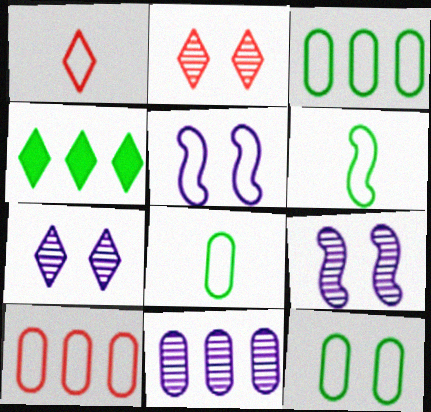[[1, 3, 5], 
[1, 4, 7], 
[3, 8, 12]]